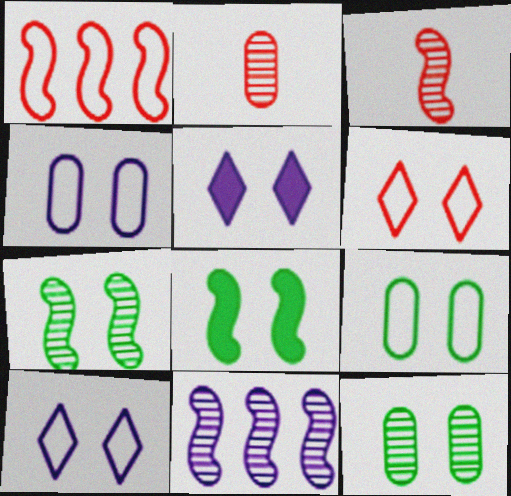[[3, 7, 11]]